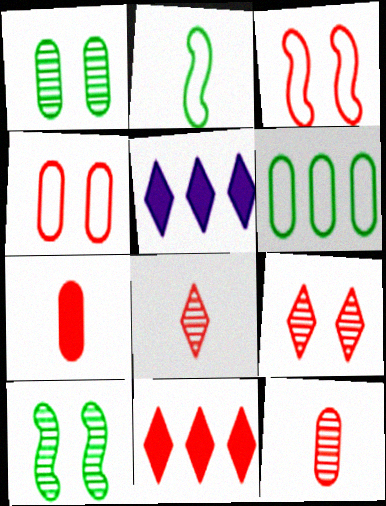[[3, 11, 12]]